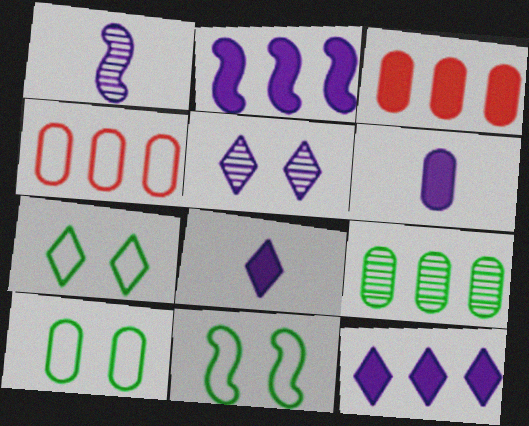[[1, 3, 7], 
[7, 10, 11]]